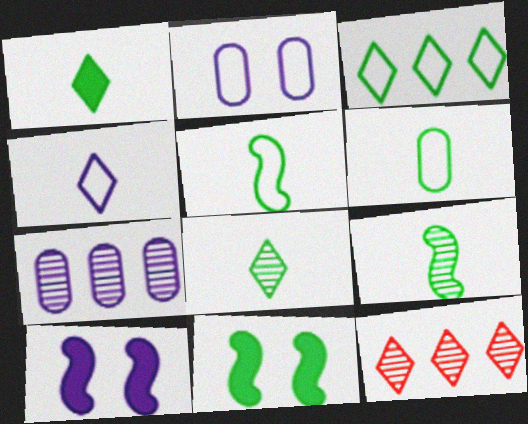[[1, 6, 9], 
[4, 7, 10], 
[6, 10, 12]]